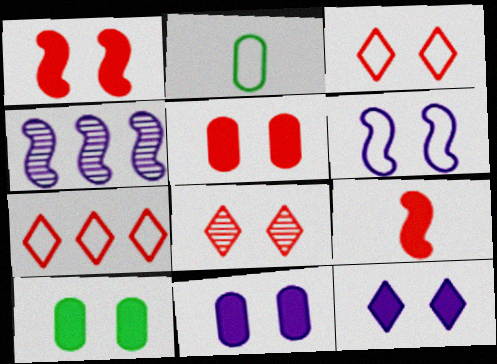[[1, 10, 12], 
[2, 6, 7], 
[5, 10, 11], 
[6, 8, 10]]